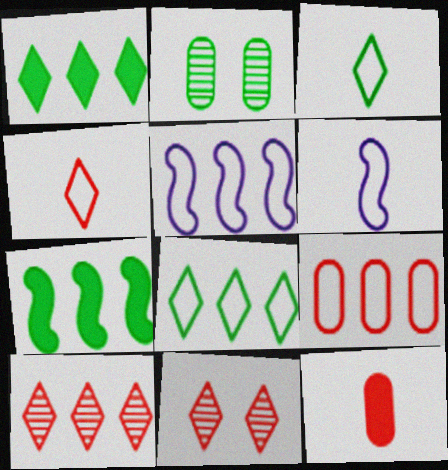[[2, 3, 7], 
[5, 8, 9]]